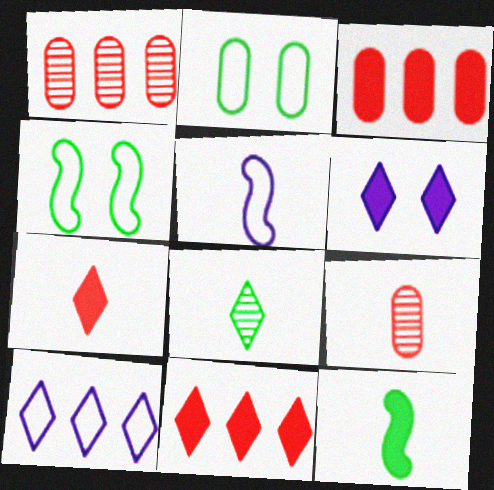[[3, 6, 12]]